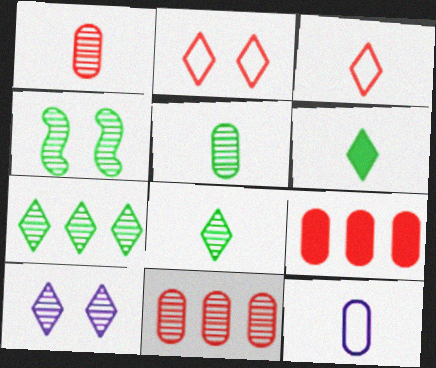[[4, 5, 7]]